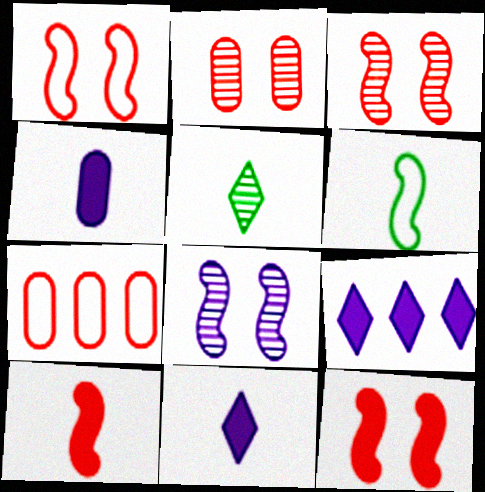[[1, 3, 12], 
[2, 6, 9]]